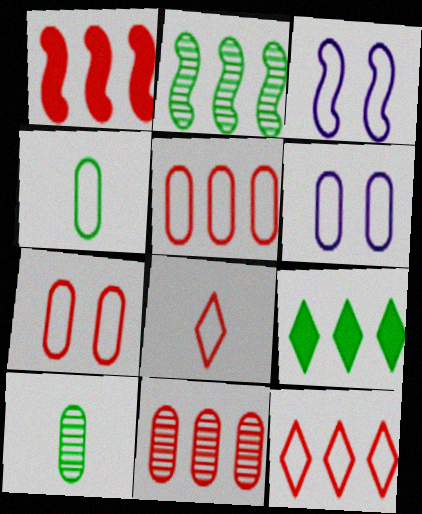[[1, 11, 12], 
[3, 4, 12], 
[4, 5, 6]]